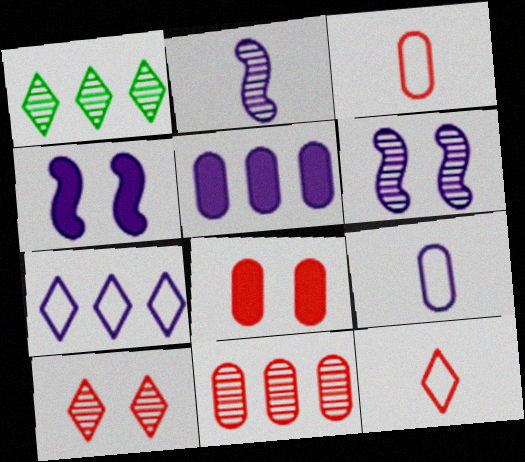[[1, 3, 4], 
[3, 8, 11]]